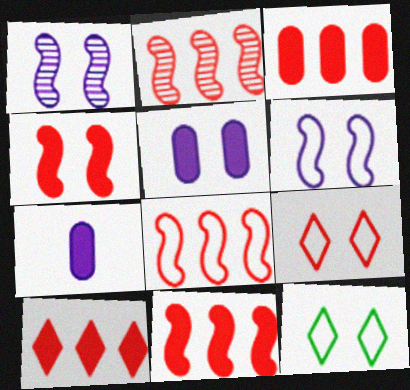[[2, 7, 12], 
[2, 8, 11], 
[3, 10, 11]]